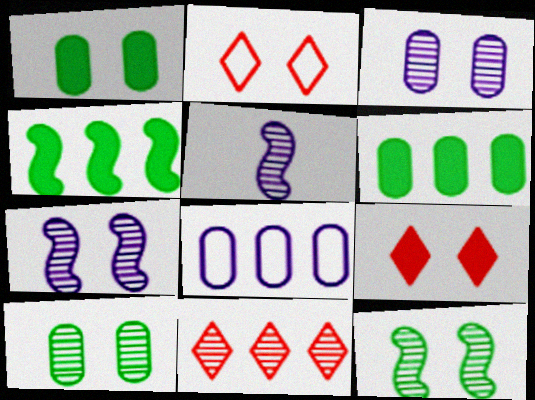[[1, 2, 7], 
[2, 5, 6], 
[4, 8, 11], 
[5, 10, 11]]